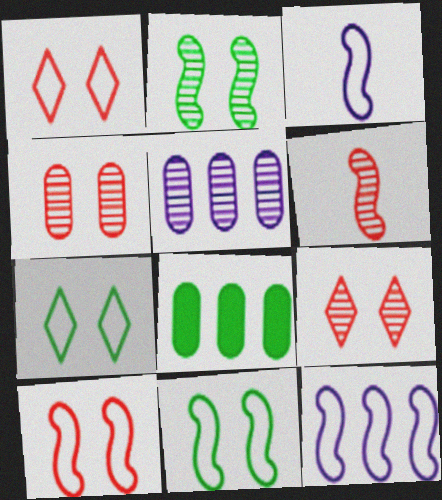[[3, 8, 9]]